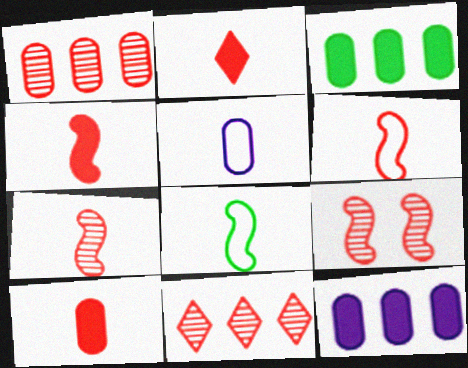[[2, 4, 10], 
[4, 6, 7]]